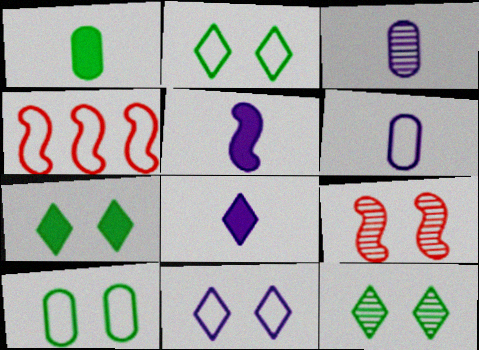[[2, 4, 6], 
[2, 7, 12], 
[3, 4, 7]]